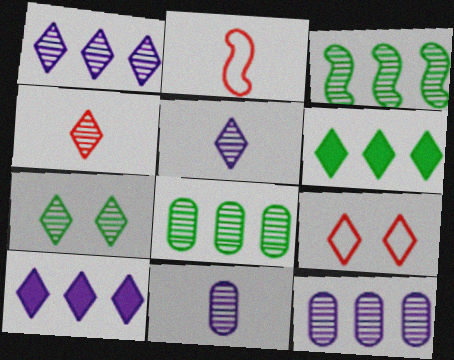[[1, 4, 7], 
[5, 6, 9]]